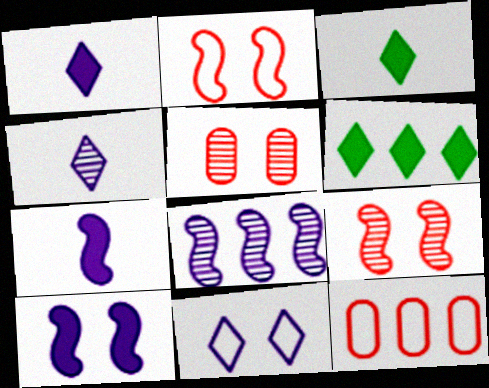[[6, 8, 12]]